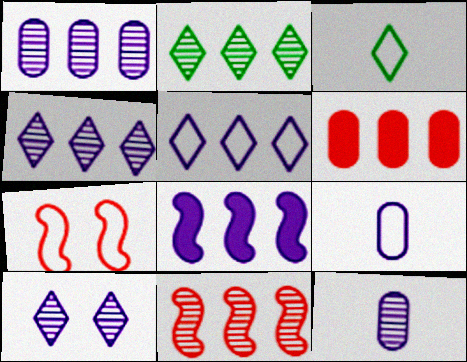[[1, 2, 11], 
[1, 5, 8], 
[8, 9, 10]]